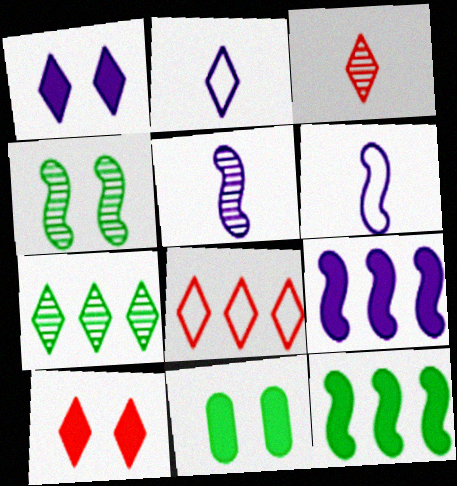[[2, 7, 10], 
[3, 8, 10], 
[5, 8, 11]]